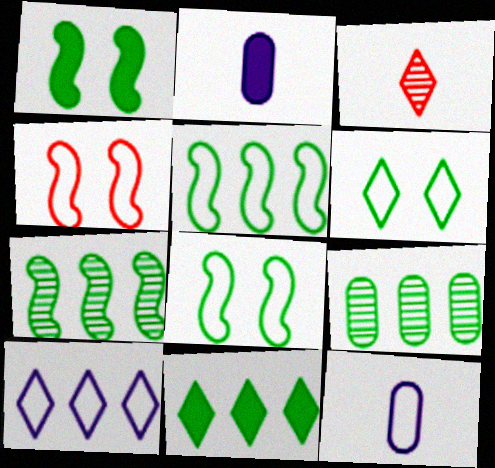[[5, 9, 11]]